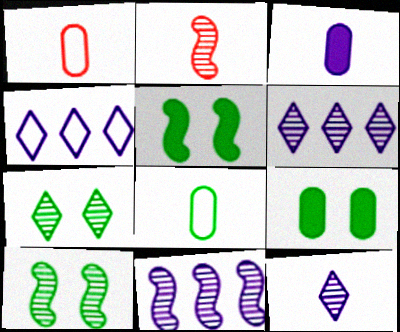[[1, 5, 6], 
[2, 4, 9], 
[2, 10, 11]]